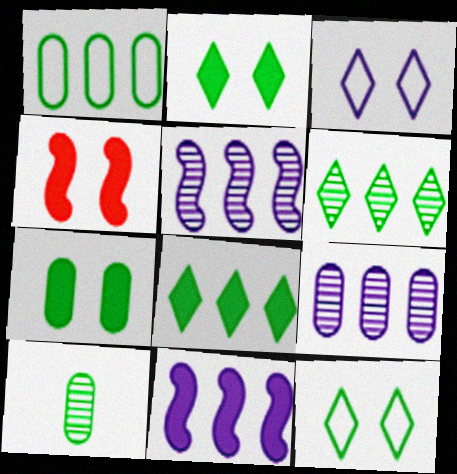[[1, 7, 10]]